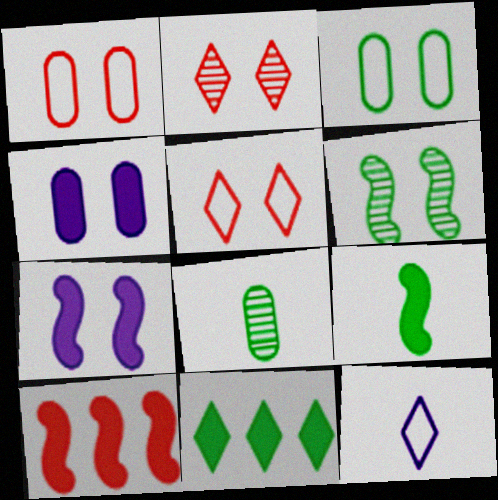[[2, 3, 7], 
[2, 11, 12], 
[4, 5, 6], 
[7, 9, 10]]